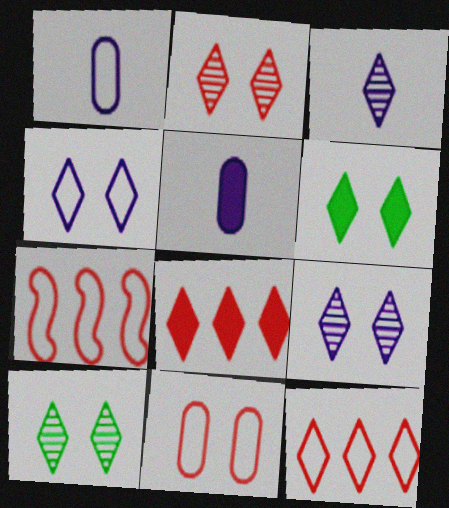[[2, 4, 6], 
[2, 9, 10], 
[3, 6, 12], 
[5, 7, 10]]